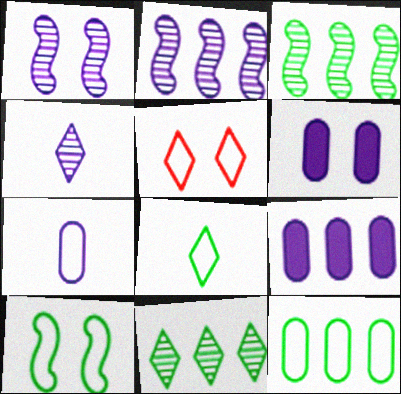[[8, 10, 12]]